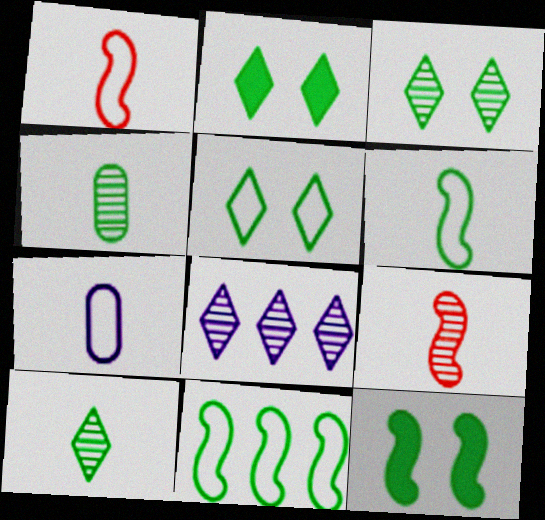[[2, 3, 5], 
[2, 4, 11]]